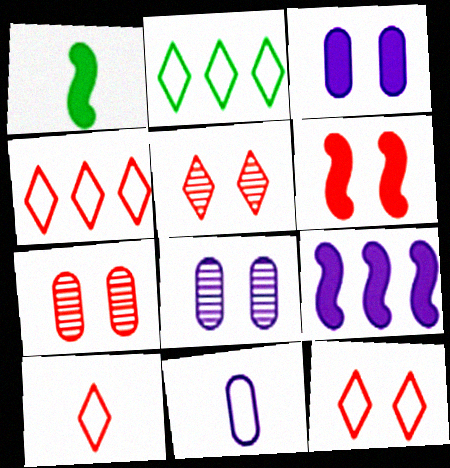[[1, 4, 8], 
[1, 6, 9], 
[4, 10, 12], 
[6, 7, 12]]